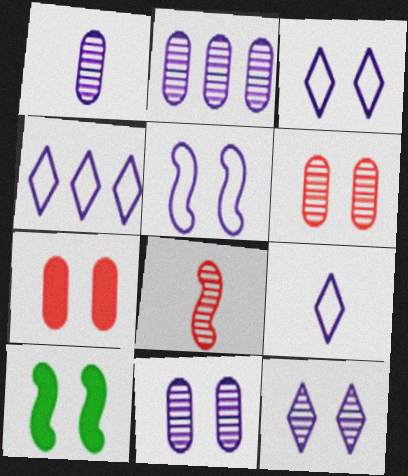[[1, 2, 11], 
[3, 4, 9], 
[3, 6, 10]]